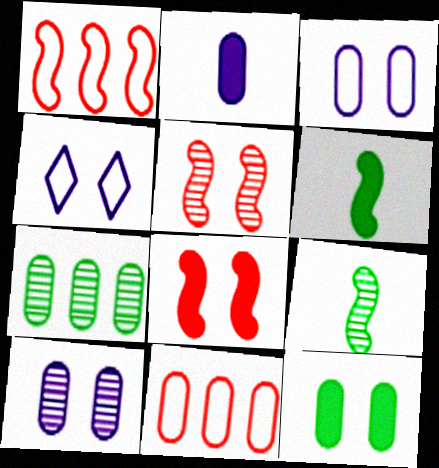[[4, 5, 12]]